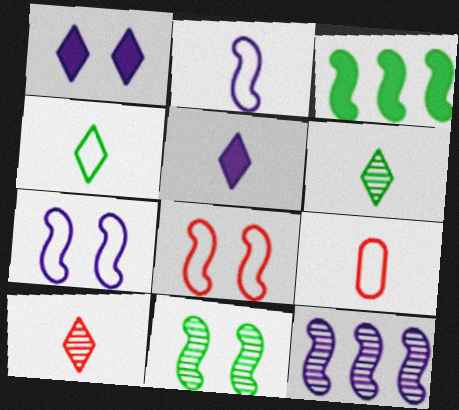[[2, 4, 9], 
[4, 5, 10]]